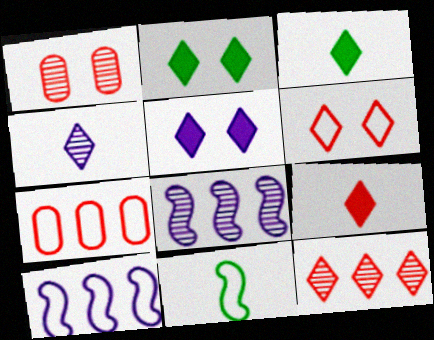[[1, 3, 10], 
[6, 9, 12]]